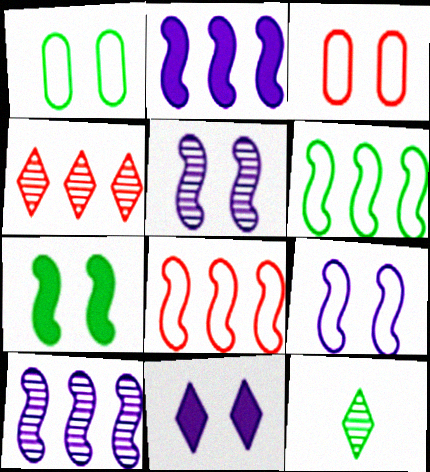[[2, 3, 12]]